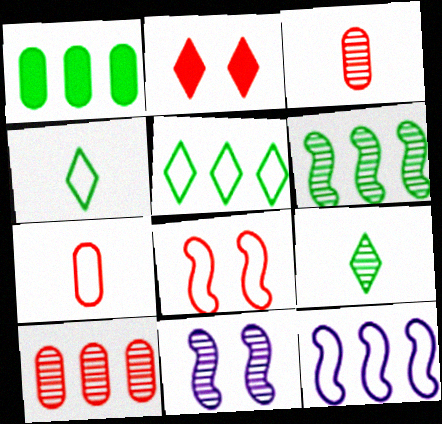[[1, 5, 6], 
[9, 10, 11]]